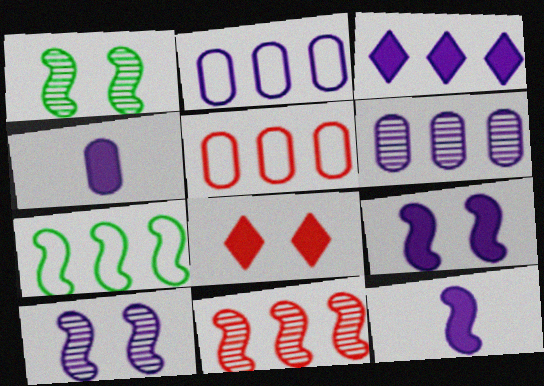[[3, 4, 9]]